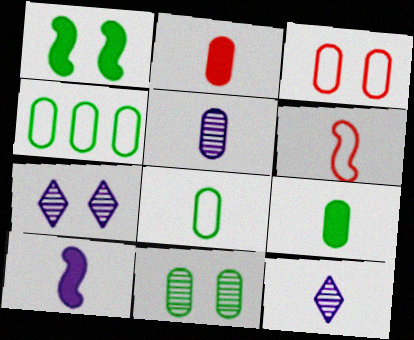[[1, 3, 7], 
[2, 5, 8], 
[4, 9, 11], 
[6, 9, 12]]